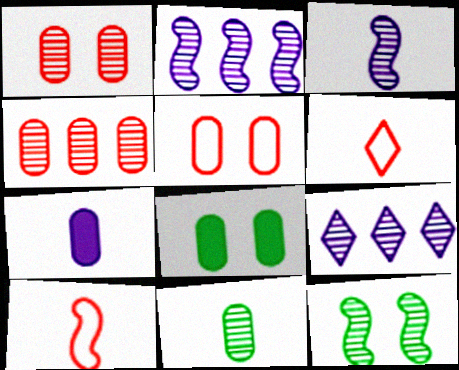[[2, 6, 8], 
[8, 9, 10]]